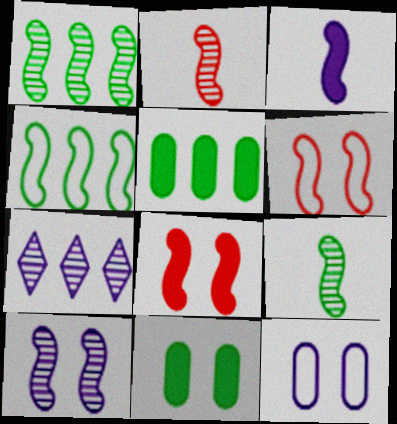[[1, 2, 10], 
[1, 3, 6], 
[3, 7, 12]]